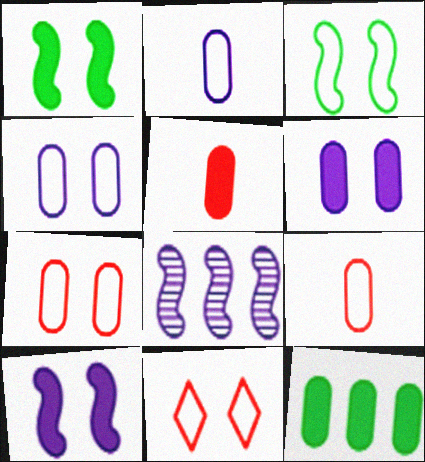[[3, 4, 11], 
[5, 6, 12]]